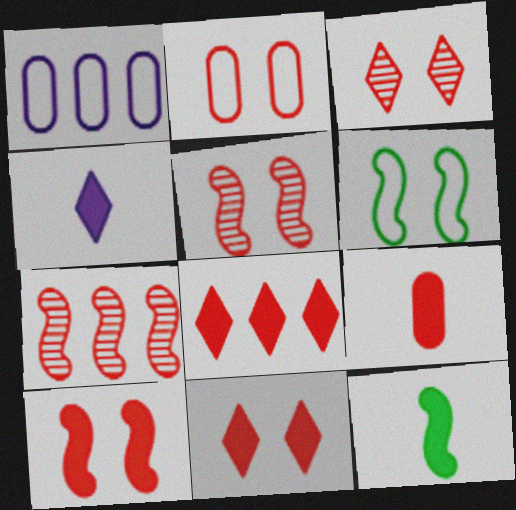[[1, 3, 12], 
[2, 3, 10], 
[2, 5, 11], 
[4, 9, 12], 
[8, 9, 10]]